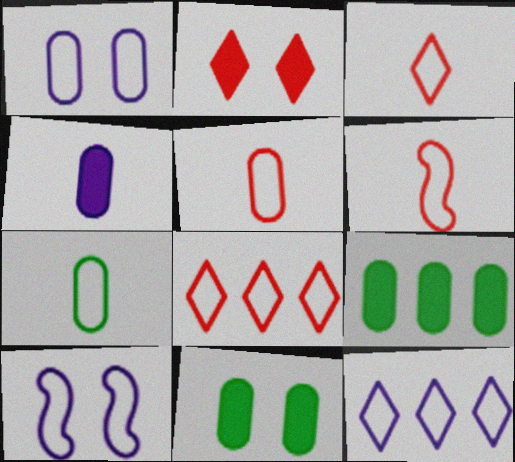[[3, 5, 6], 
[7, 8, 10]]